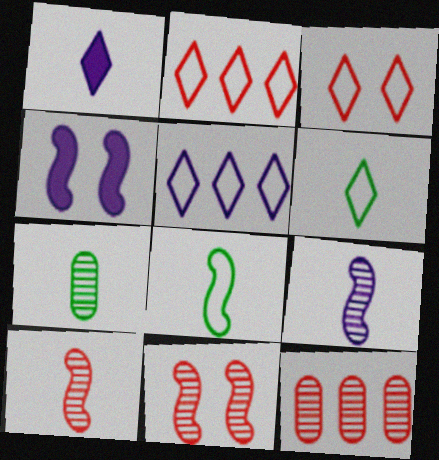[[2, 4, 7], 
[3, 5, 6], 
[4, 6, 12]]